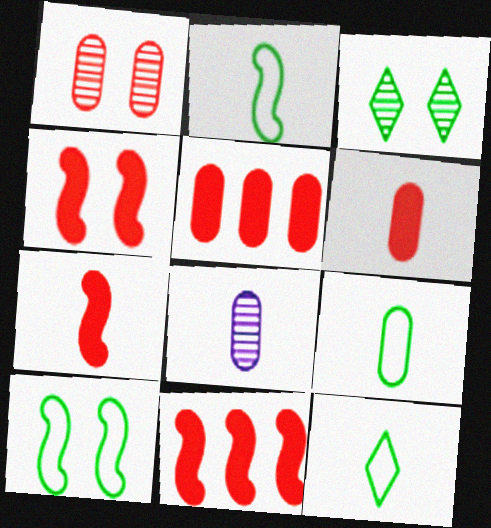[[2, 9, 12], 
[4, 7, 11], 
[6, 8, 9], 
[7, 8, 12]]